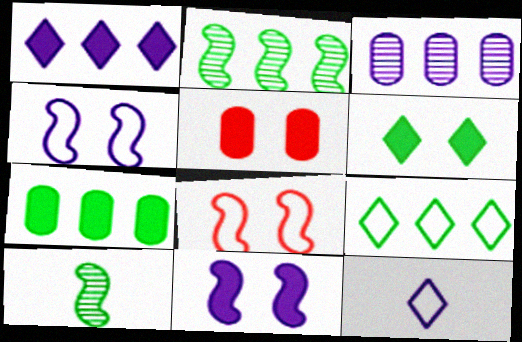[[2, 5, 12], 
[2, 7, 9], 
[3, 11, 12], 
[5, 6, 11]]